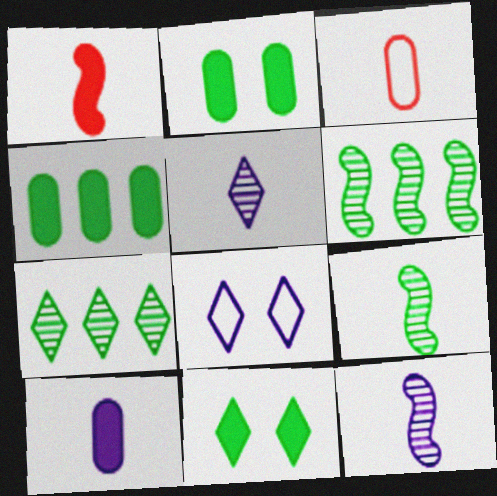[]